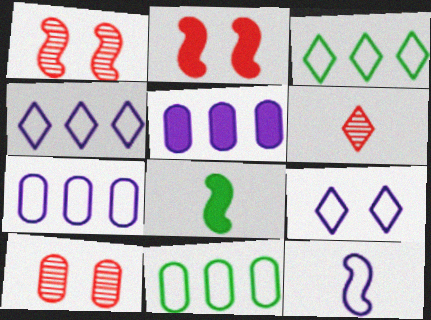[[4, 8, 10], 
[7, 9, 12]]